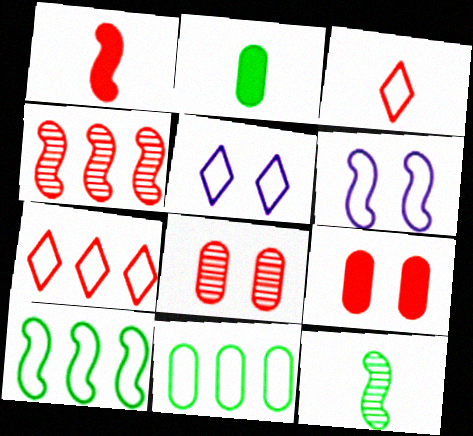[[1, 7, 8], 
[2, 4, 5], 
[3, 4, 9], 
[3, 6, 11]]